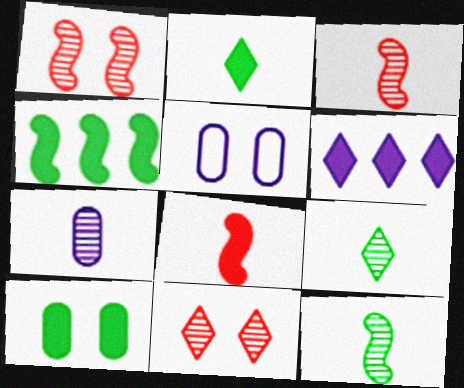[[2, 4, 10], 
[3, 7, 9], 
[6, 8, 10]]